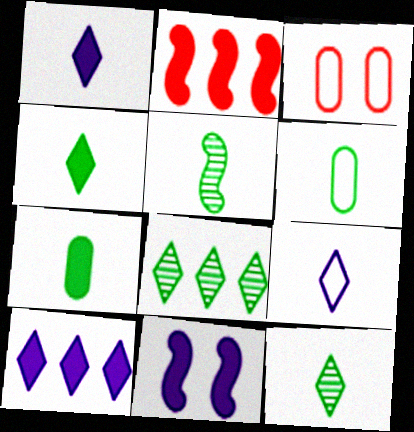[[3, 5, 10], 
[4, 5, 6]]